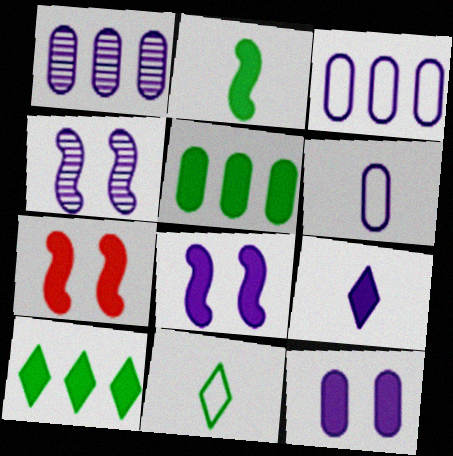[[1, 6, 12], 
[1, 7, 11], 
[3, 4, 9], 
[5, 7, 9]]